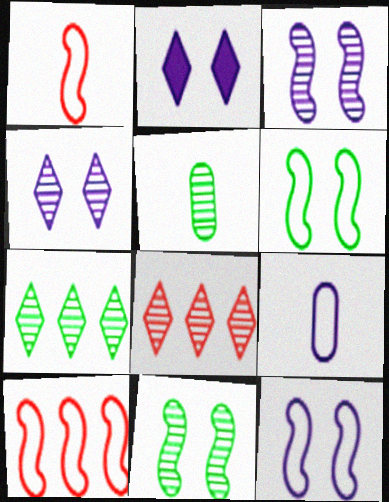[[2, 5, 10], 
[3, 5, 8], 
[5, 7, 11]]